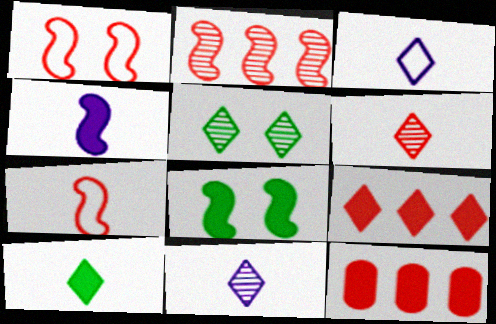[[1, 6, 12], 
[3, 5, 9], 
[3, 6, 10]]